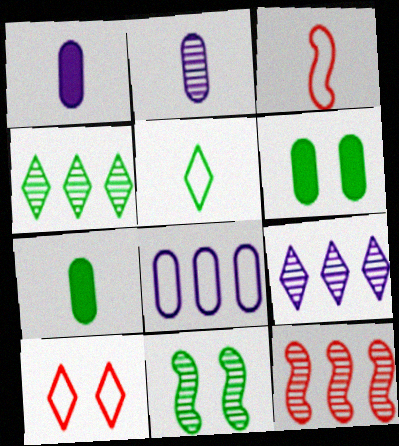[[3, 6, 9]]